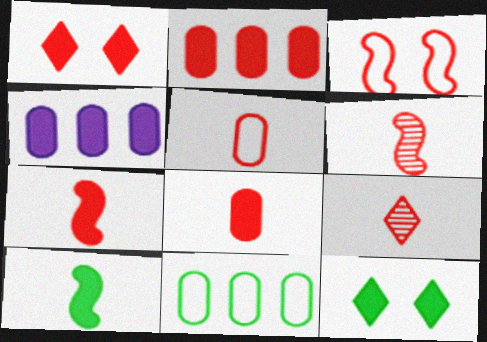[[1, 2, 7], 
[1, 4, 10], 
[2, 3, 9], 
[4, 7, 12], 
[5, 7, 9]]